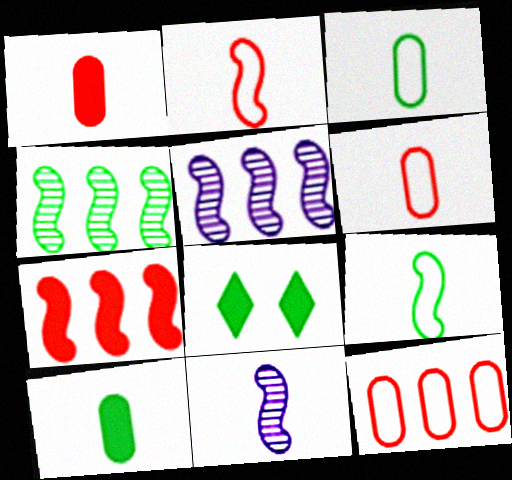[[3, 4, 8], 
[5, 6, 8], 
[8, 11, 12]]